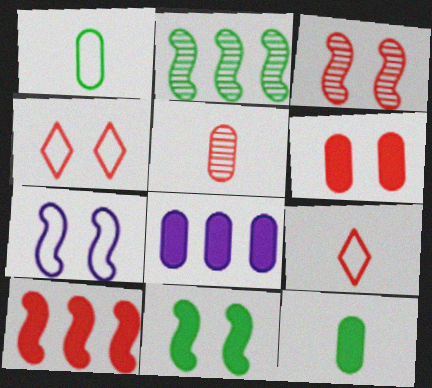[[3, 4, 6], 
[3, 7, 11], 
[4, 5, 10], 
[6, 8, 12]]